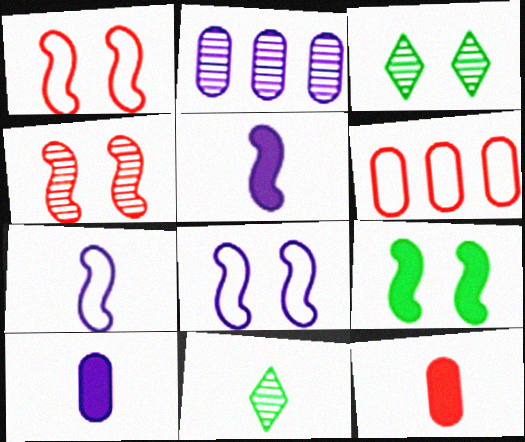[[2, 4, 11], 
[3, 5, 6], 
[4, 8, 9], 
[7, 11, 12]]